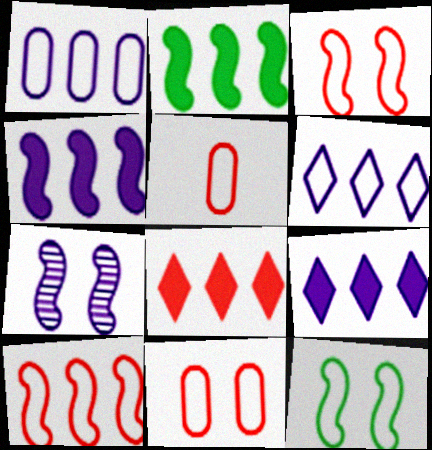[[5, 6, 12]]